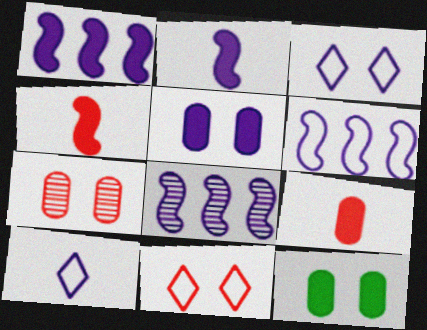[[1, 6, 8], 
[5, 8, 10]]